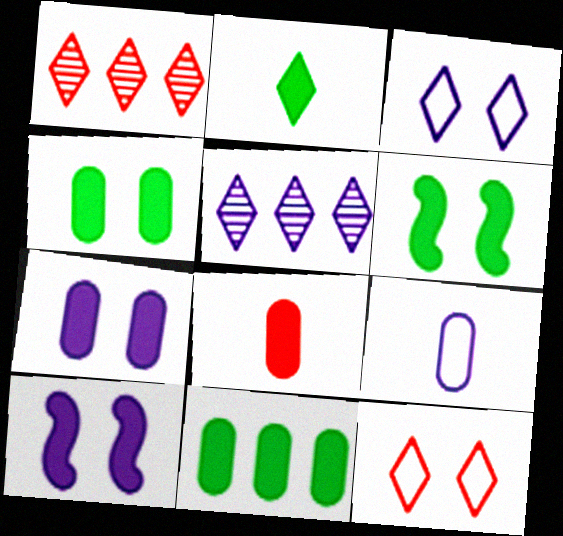[[1, 2, 3], 
[1, 6, 9], 
[2, 5, 12], 
[2, 6, 11], 
[5, 9, 10], 
[7, 8, 11]]